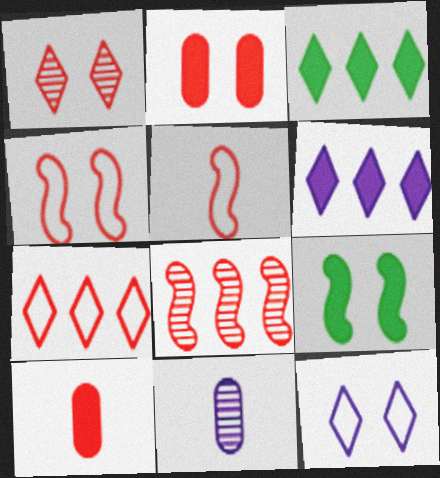[[1, 2, 4], 
[3, 4, 11], 
[6, 9, 10], 
[7, 9, 11]]